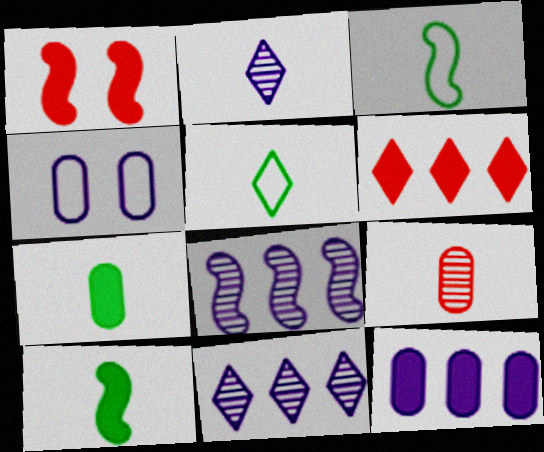[[1, 3, 8]]